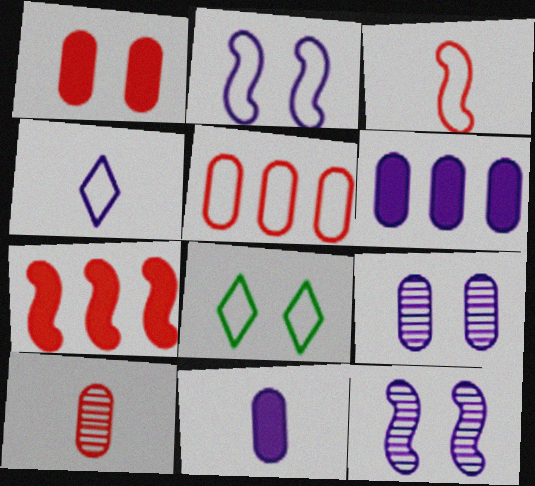[[1, 5, 10], 
[1, 8, 12], 
[4, 6, 12]]